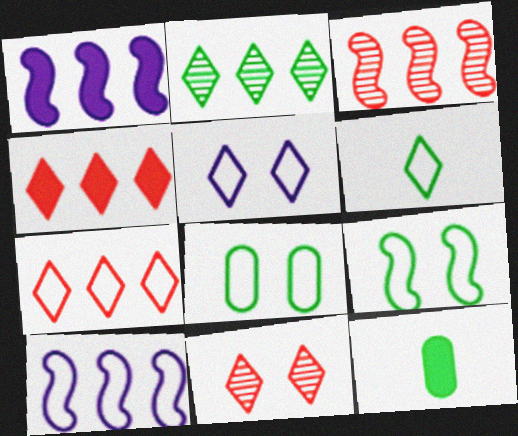[[2, 9, 12], 
[3, 5, 12], 
[5, 6, 7], 
[10, 11, 12]]